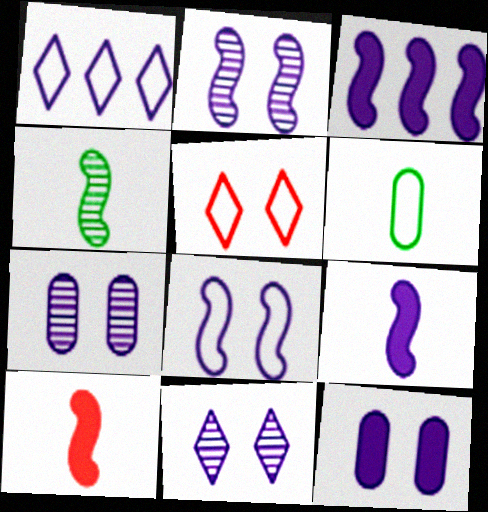[[1, 7, 9], 
[2, 7, 11], 
[8, 11, 12]]